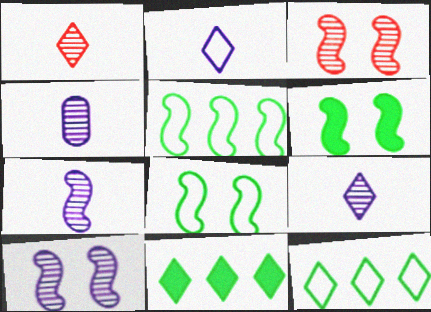[[4, 7, 9]]